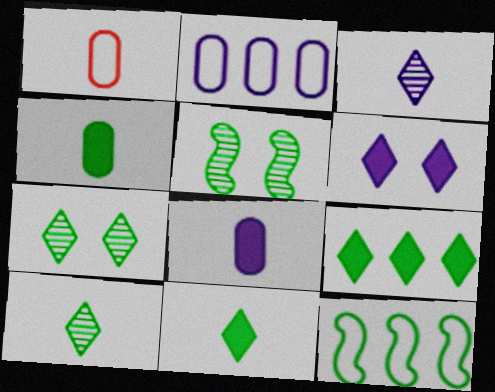[[4, 7, 12]]